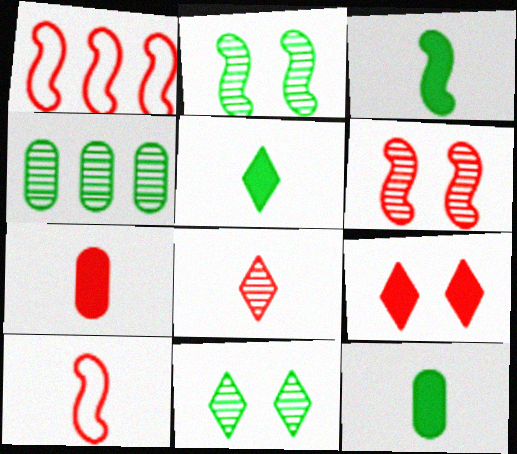[[3, 5, 12], 
[7, 8, 10]]